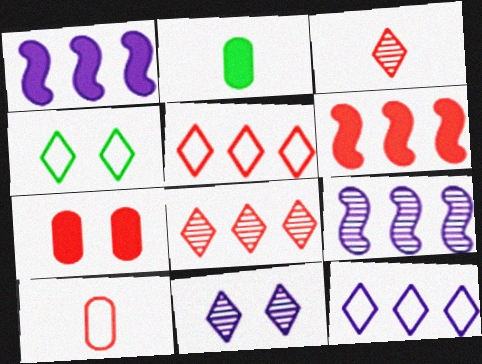[]